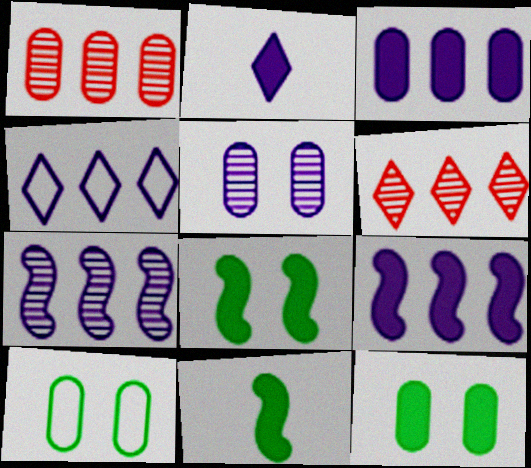[[3, 4, 7]]